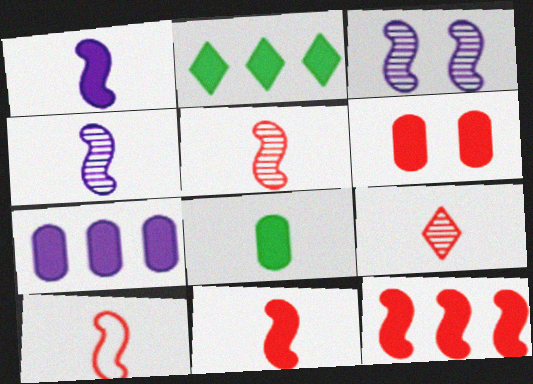[[1, 2, 6], 
[2, 7, 12], 
[5, 10, 11], 
[6, 7, 8]]